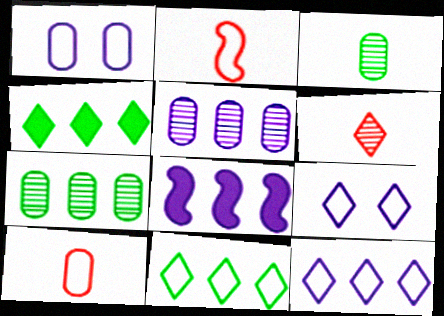[[1, 2, 11], 
[4, 6, 9], 
[5, 8, 12]]